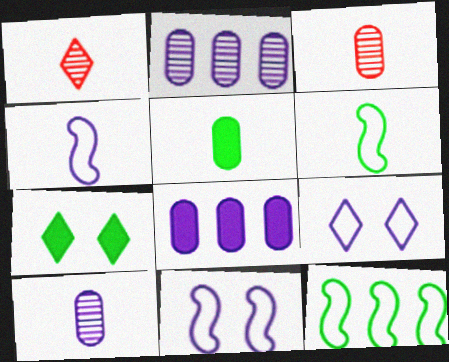[[1, 4, 5]]